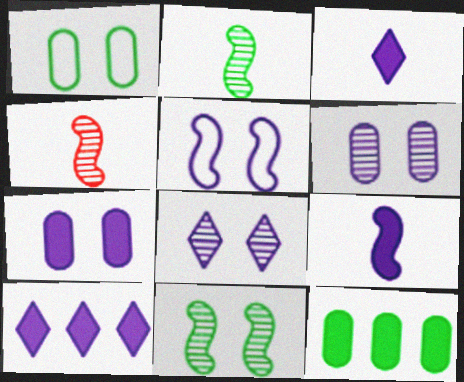[[1, 4, 10], 
[5, 7, 8], 
[7, 9, 10]]